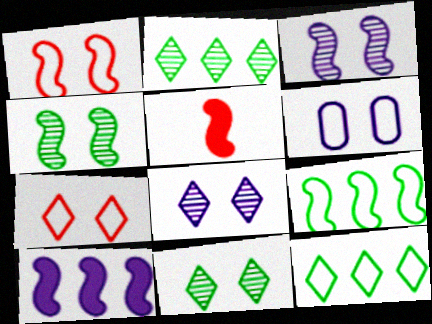[[2, 5, 6], 
[3, 5, 9]]